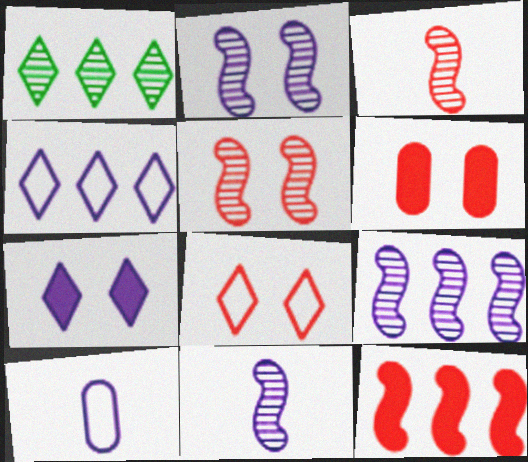[[2, 9, 11], 
[5, 6, 8], 
[7, 9, 10]]